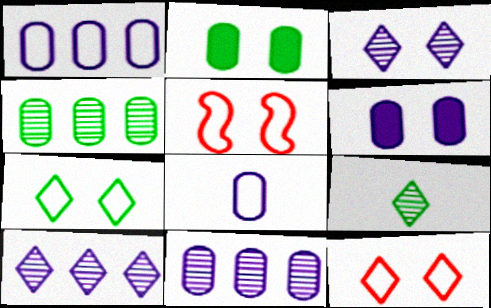[[2, 3, 5], 
[6, 8, 11]]